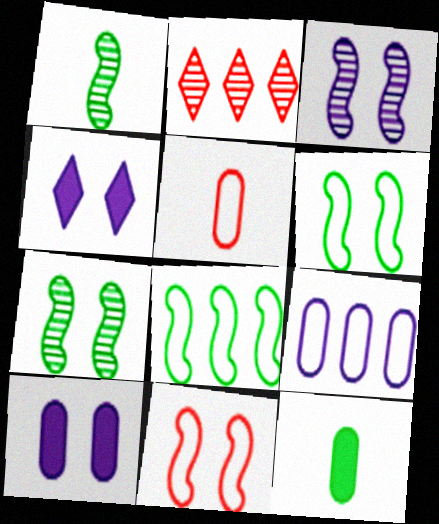[]